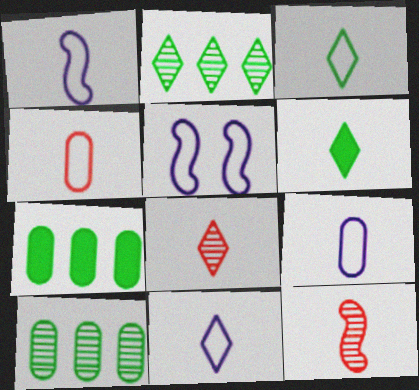[[1, 3, 4], 
[1, 9, 11], 
[5, 7, 8], 
[6, 8, 11], 
[6, 9, 12]]